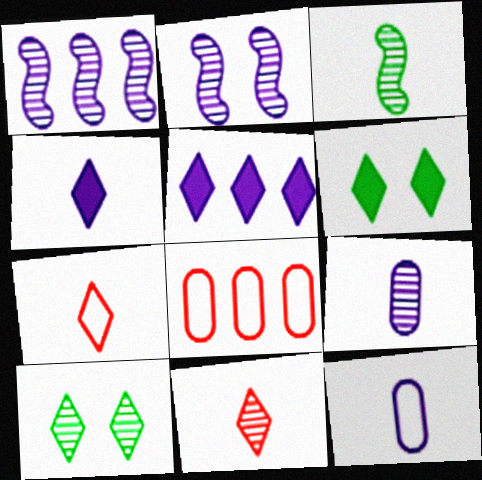[[2, 5, 12], 
[3, 9, 11], 
[5, 7, 10]]